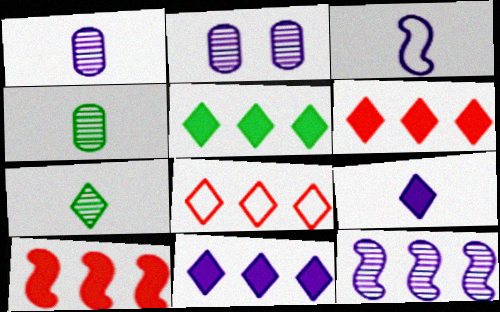[[1, 3, 9], 
[2, 3, 11], 
[5, 6, 11]]